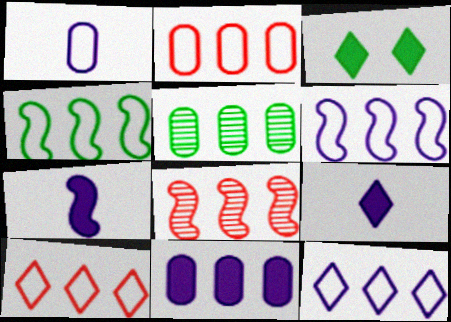[[1, 3, 8], 
[2, 4, 12], 
[2, 5, 11]]